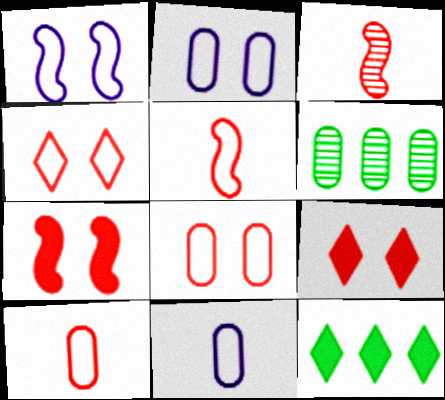[[2, 3, 12]]